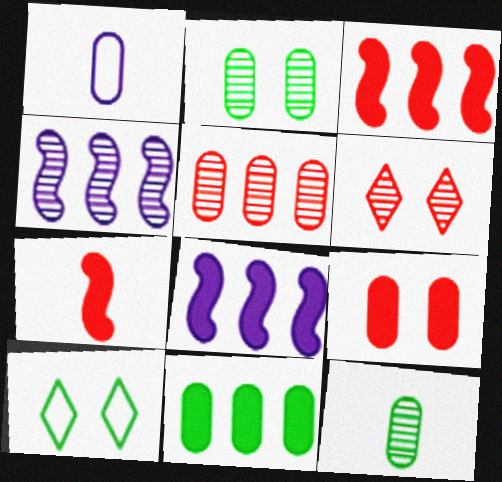[[4, 6, 12]]